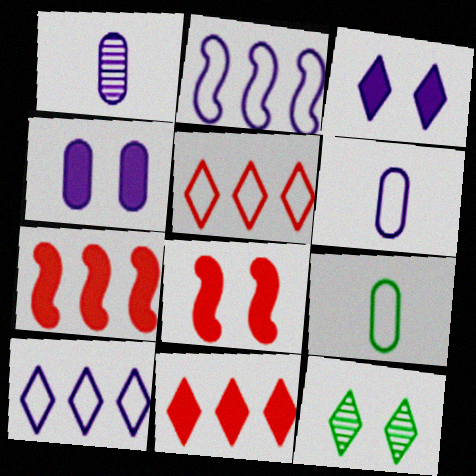[[1, 2, 3], 
[6, 7, 12]]